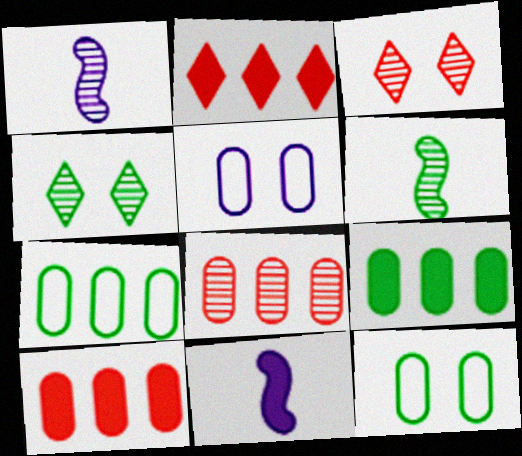[[1, 2, 12], 
[1, 4, 8], 
[2, 5, 6], 
[3, 7, 11]]